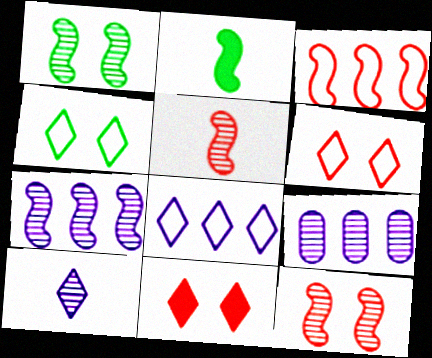[[1, 5, 7], 
[2, 6, 9]]